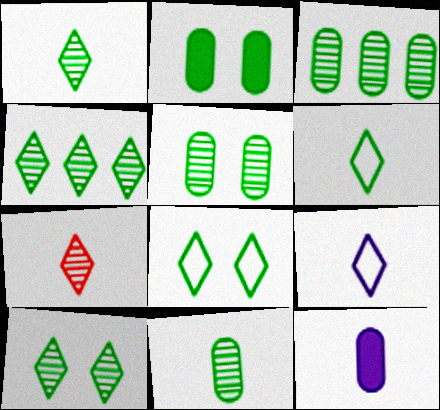[[1, 4, 10], 
[3, 5, 11]]